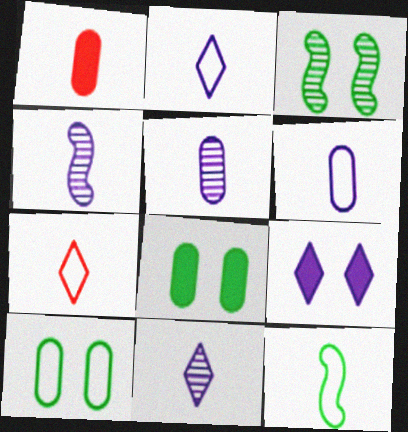[[1, 11, 12], 
[4, 5, 11], 
[6, 7, 12]]